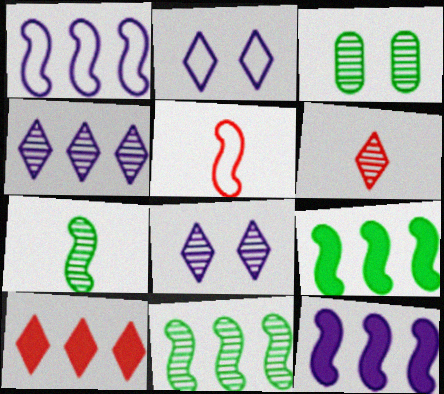[]